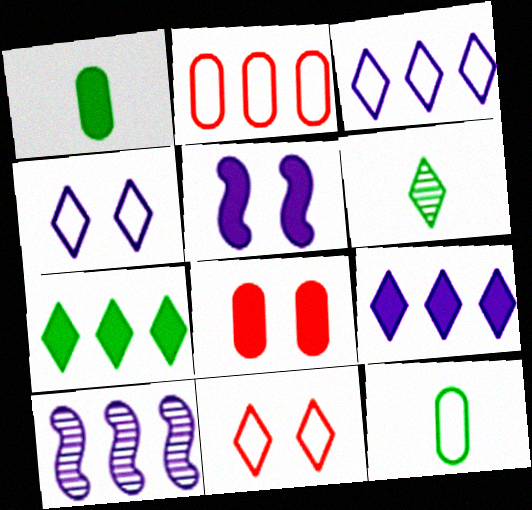[[1, 10, 11], 
[2, 5, 6], 
[2, 7, 10], 
[6, 9, 11]]